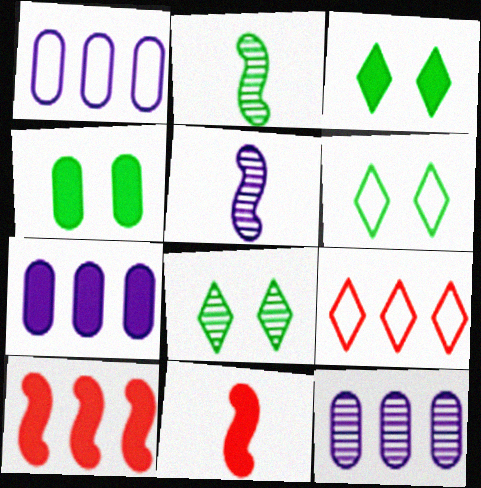[[1, 7, 12], 
[1, 8, 11], 
[3, 6, 8], 
[3, 7, 11], 
[4, 5, 9], 
[6, 11, 12]]